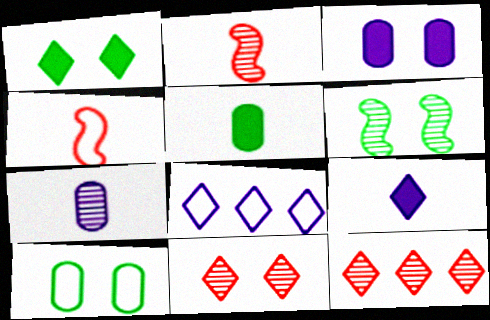[[1, 6, 10], 
[4, 8, 10], 
[6, 7, 12]]